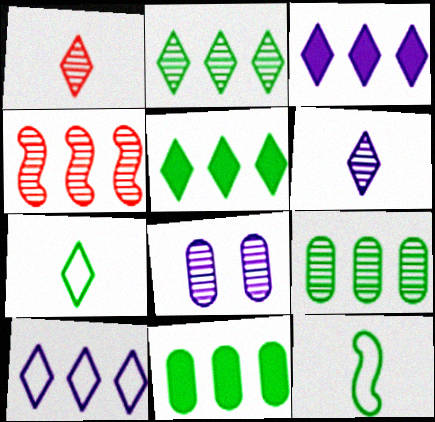[[4, 10, 11]]